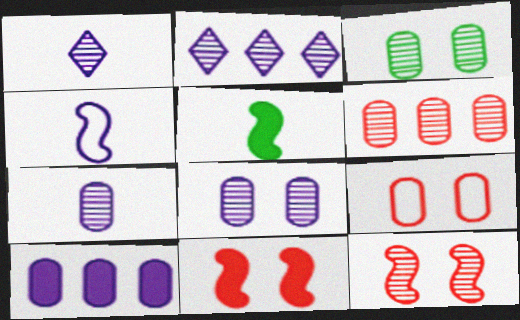[[2, 5, 9], 
[3, 6, 7]]